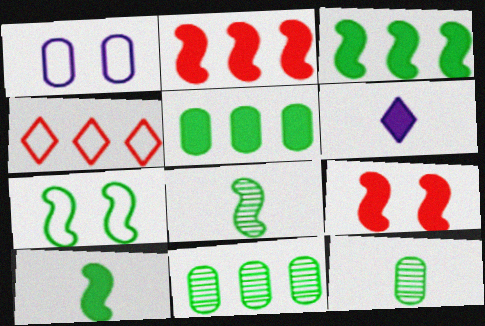[[3, 7, 8], 
[5, 6, 9]]